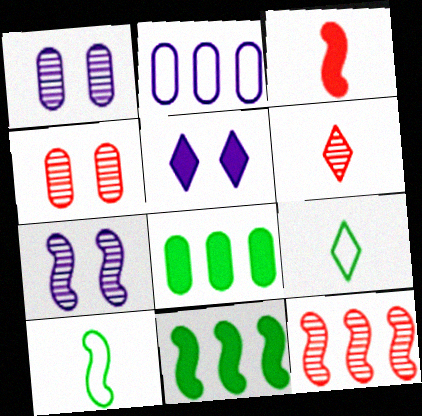[[3, 5, 8], 
[4, 6, 12]]